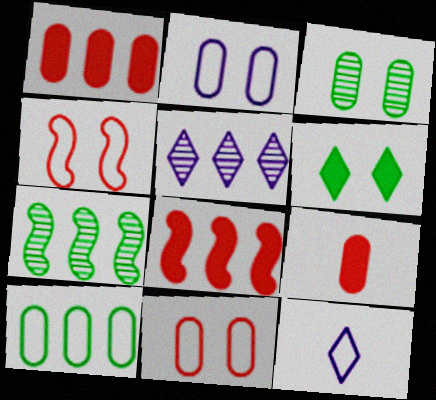[[3, 8, 12], 
[4, 10, 12], 
[5, 8, 10]]